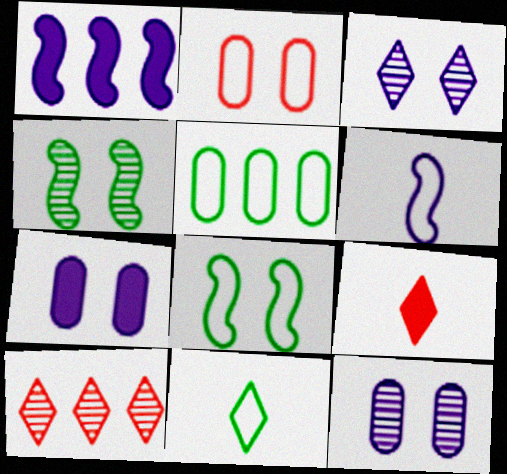[[1, 5, 10], 
[5, 8, 11]]